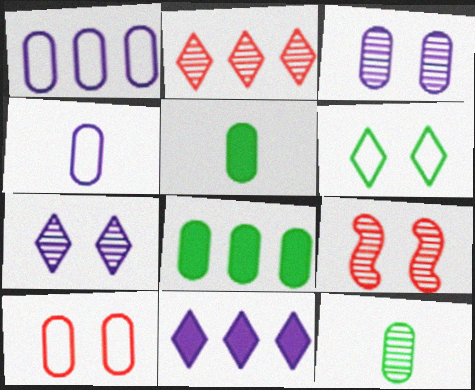[]